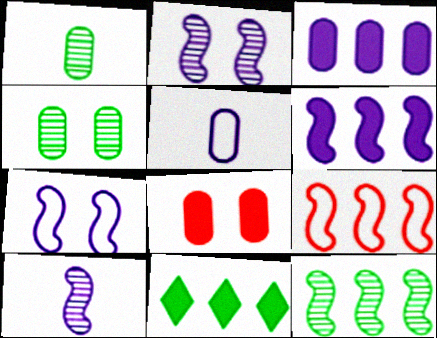[[6, 7, 10], 
[6, 9, 12]]